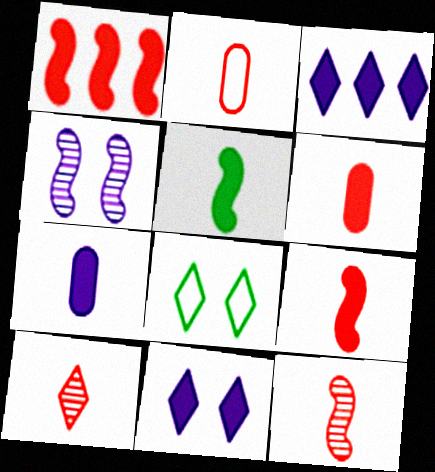[[2, 9, 10], 
[3, 8, 10]]